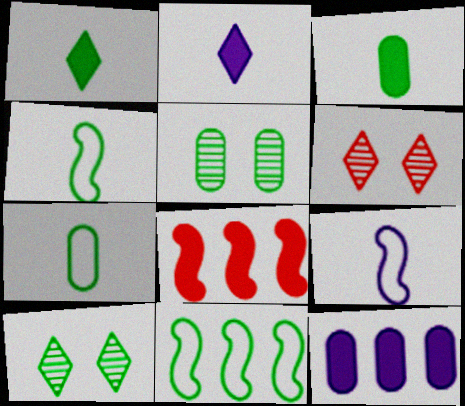[[1, 5, 11], 
[3, 10, 11], 
[4, 6, 12]]